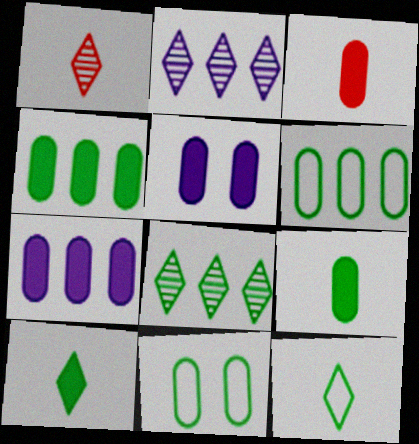[[3, 4, 5]]